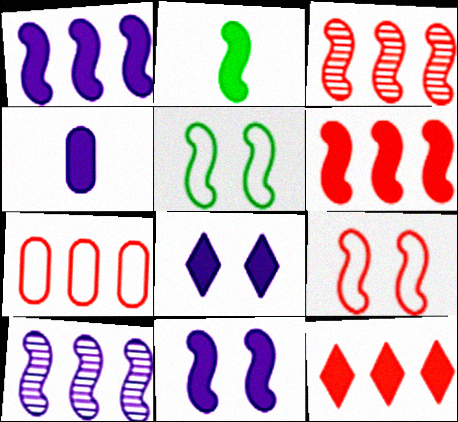[[1, 4, 8], 
[2, 6, 11], 
[2, 9, 10], 
[3, 7, 12]]